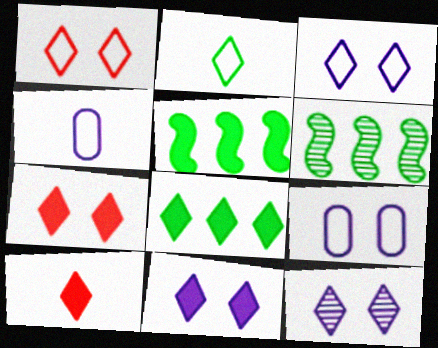[[3, 11, 12], 
[4, 6, 7], 
[6, 9, 10], 
[8, 10, 11]]